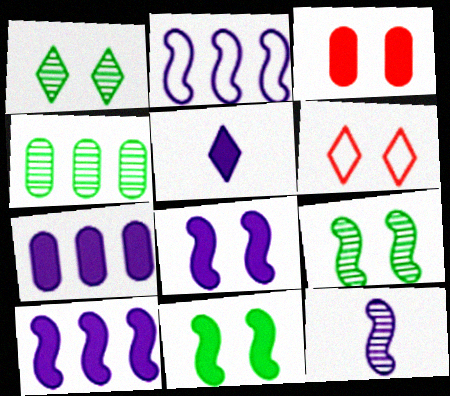[[2, 8, 12], 
[5, 7, 8]]